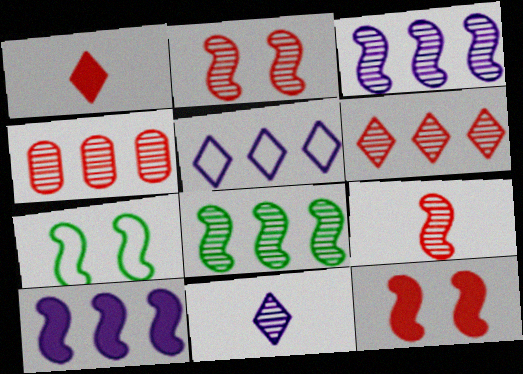[[7, 9, 10]]